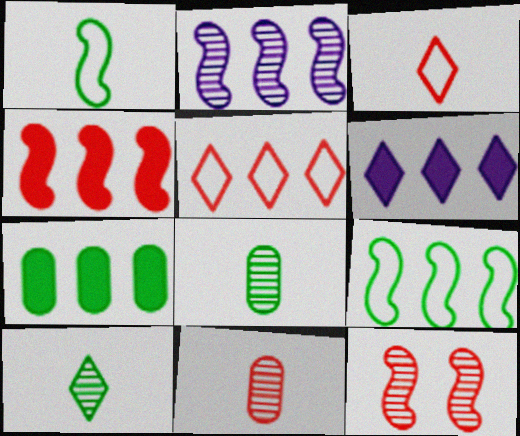[[2, 4, 9], 
[2, 5, 7], 
[4, 6, 7]]